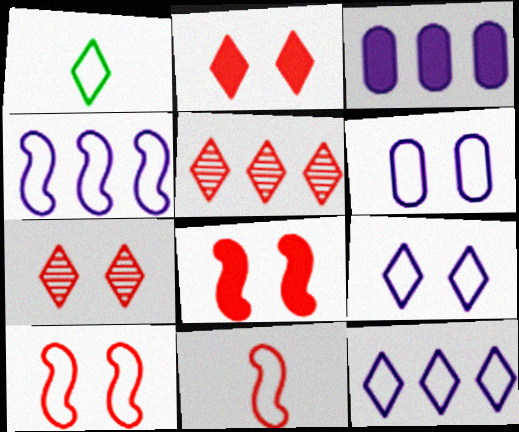[]